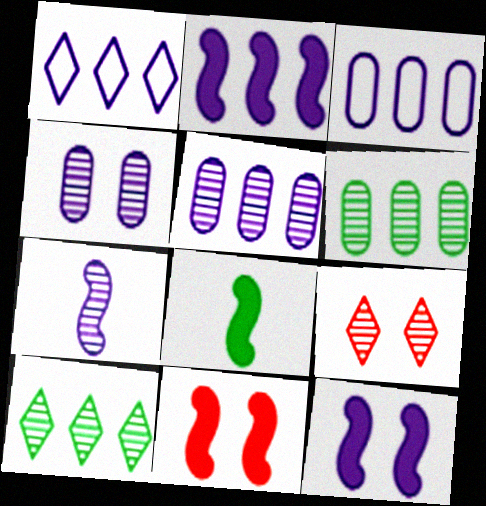[[1, 2, 5], 
[2, 8, 11], 
[3, 8, 9], 
[6, 7, 9]]